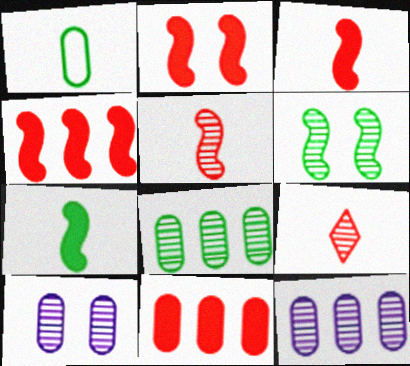[[1, 10, 11], 
[2, 3, 4], 
[6, 9, 12]]